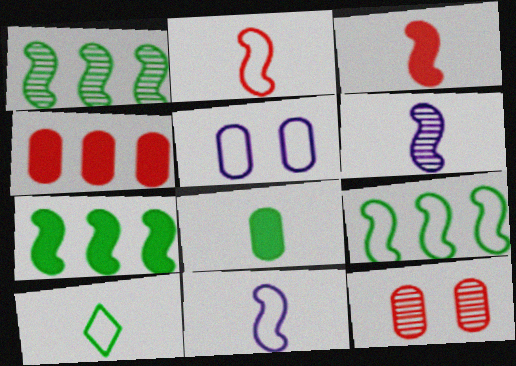[[1, 7, 9]]